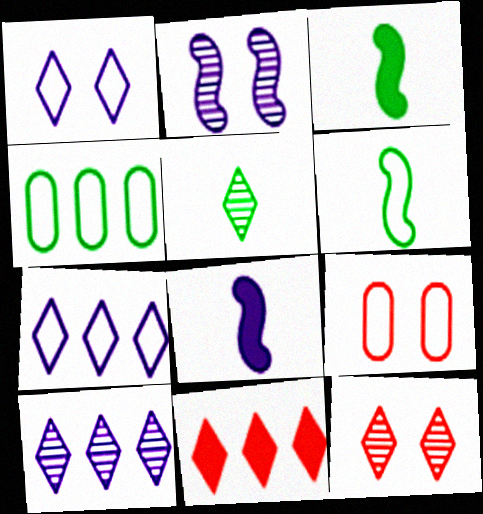[[1, 5, 11], 
[3, 9, 10], 
[4, 8, 12], 
[5, 10, 12], 
[6, 7, 9]]